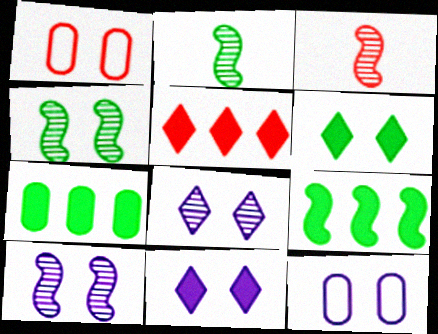[[1, 3, 5], 
[1, 4, 11], 
[1, 6, 10], 
[2, 5, 12], 
[10, 11, 12]]